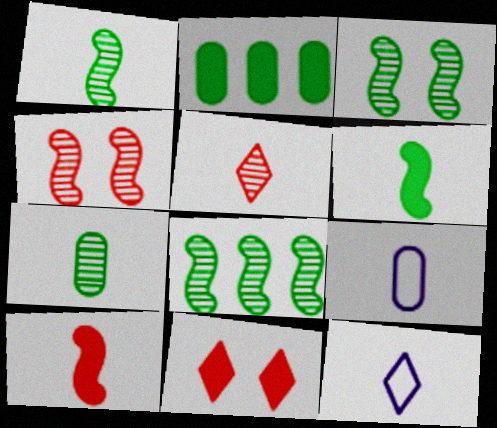[[1, 3, 8], 
[2, 4, 12], 
[5, 6, 9], 
[7, 10, 12], 
[8, 9, 11]]